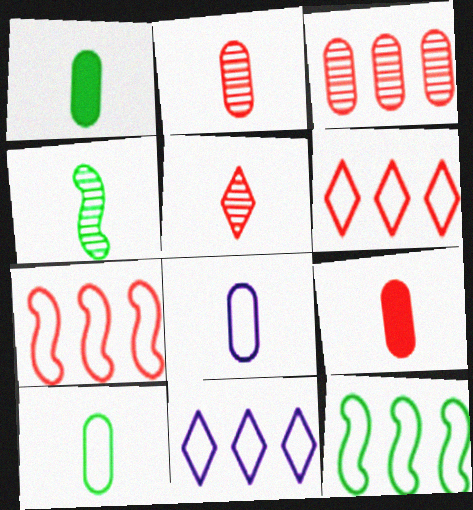[[1, 2, 8]]